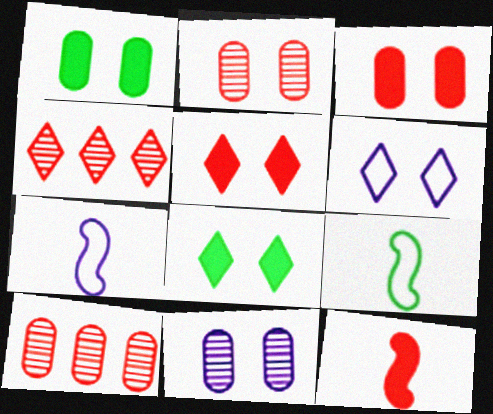[[1, 4, 7], 
[7, 8, 10]]